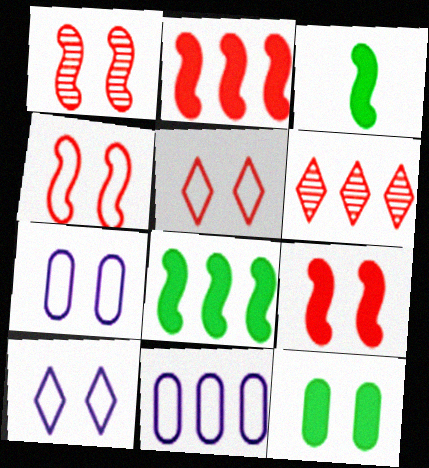[[1, 4, 9], 
[1, 10, 12], 
[3, 6, 7], 
[6, 8, 11]]